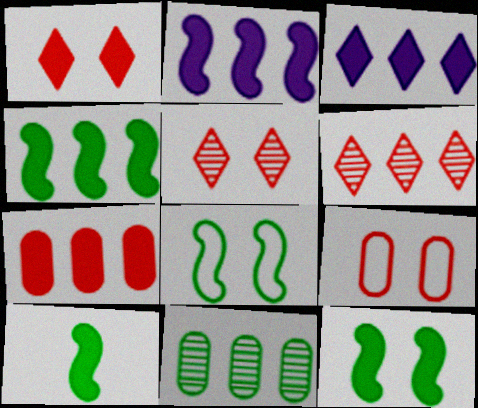[[3, 4, 7], 
[4, 10, 12]]